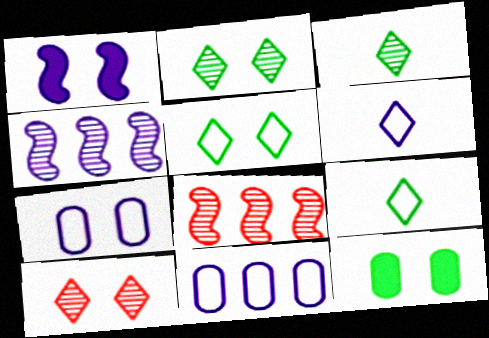[[6, 8, 12]]